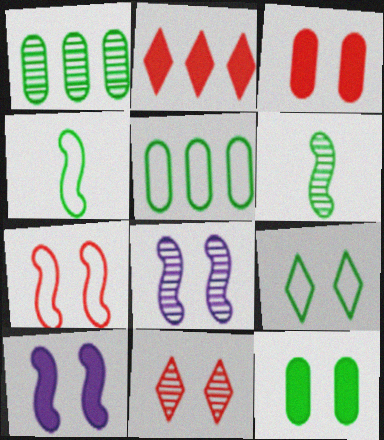[[3, 7, 11], 
[3, 8, 9], 
[4, 5, 9]]